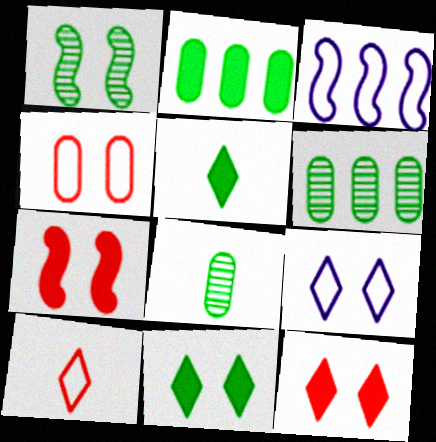[[3, 8, 12]]